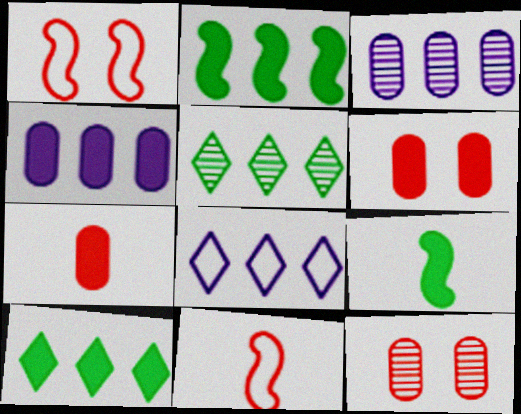[[8, 9, 12]]